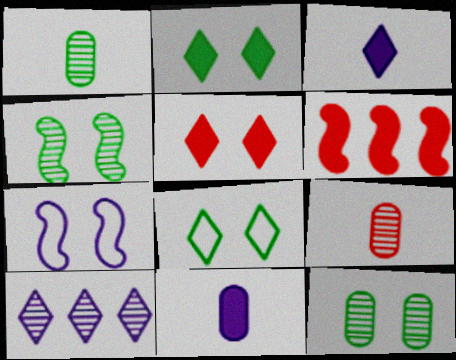[[2, 6, 11], 
[4, 9, 10], 
[5, 7, 12], 
[7, 10, 11]]